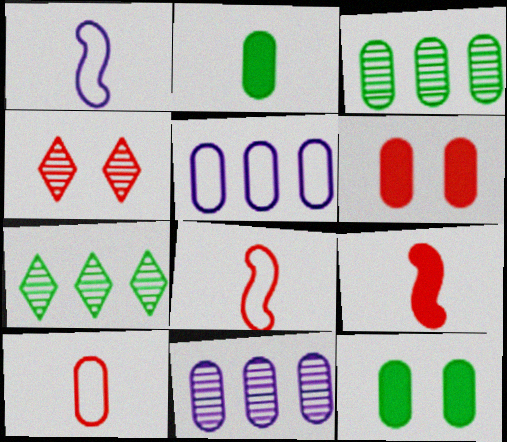[[1, 6, 7], 
[10, 11, 12]]